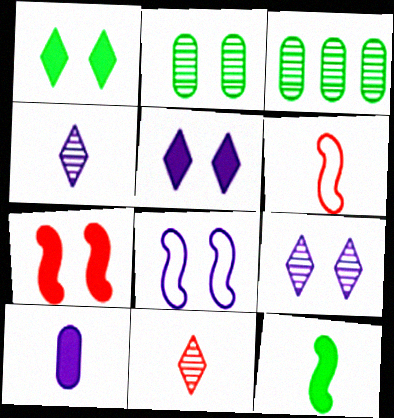[[3, 5, 6]]